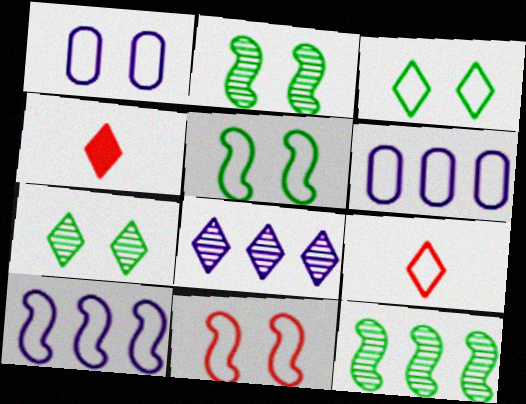[[1, 3, 11], 
[1, 4, 12], 
[2, 4, 6], 
[3, 4, 8], 
[5, 6, 9]]